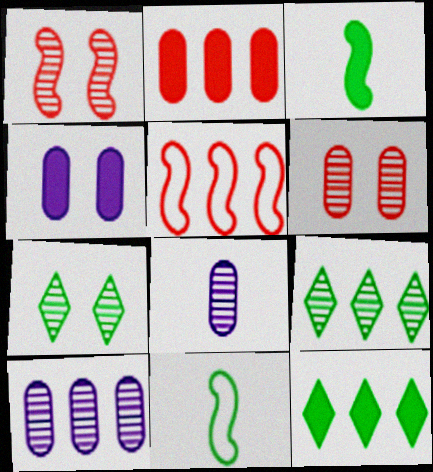[[1, 8, 9], 
[5, 10, 12]]